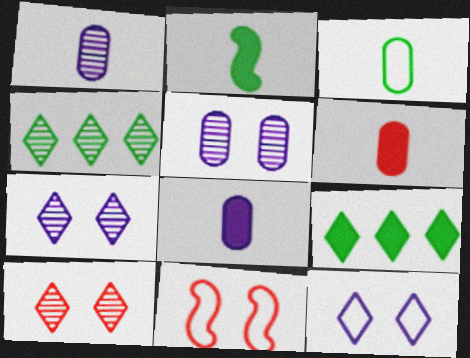[[1, 3, 6], 
[1, 9, 11], 
[4, 8, 11]]